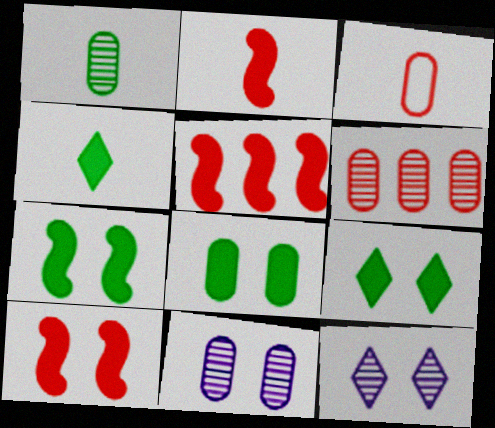[[1, 6, 11], 
[2, 5, 10], 
[7, 8, 9]]